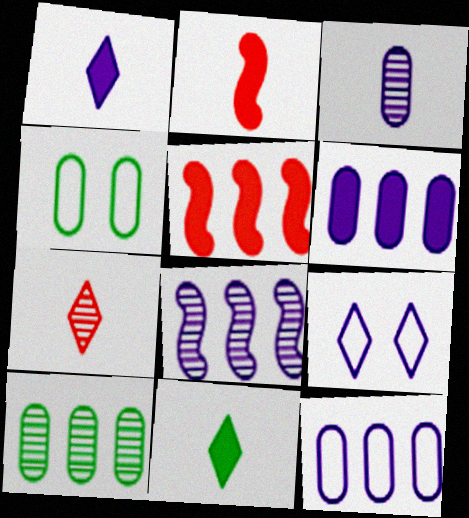[[2, 9, 10]]